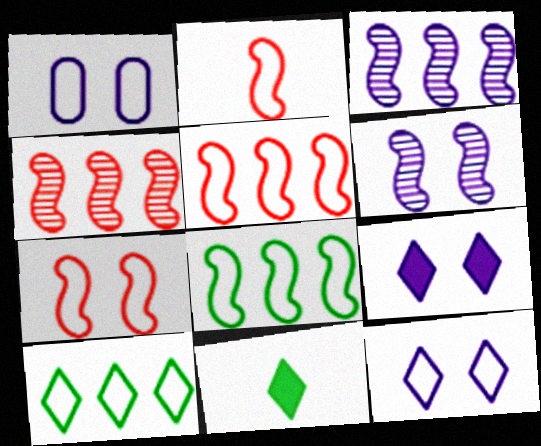[[1, 2, 10], 
[1, 4, 11], 
[1, 6, 9], 
[2, 5, 7]]